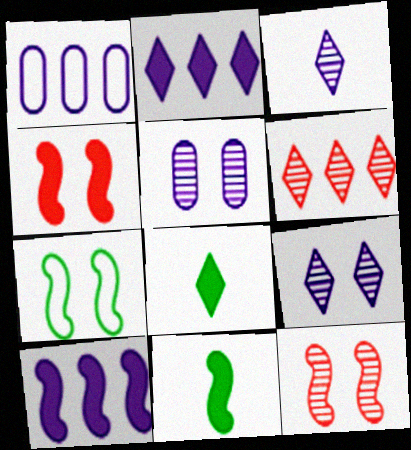[[1, 8, 12], 
[4, 10, 11]]